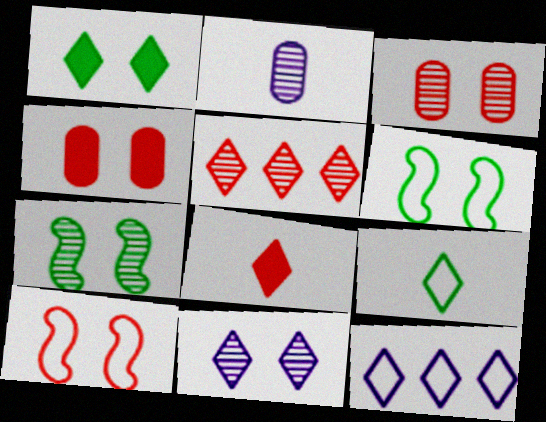[[2, 5, 7], 
[3, 7, 11], 
[4, 6, 11]]